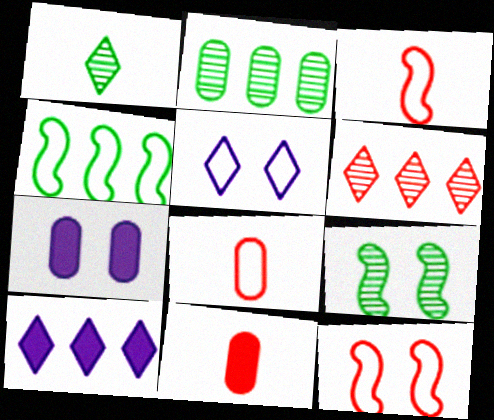[[1, 2, 9], 
[2, 7, 8], 
[4, 5, 8], 
[6, 11, 12], 
[8, 9, 10]]